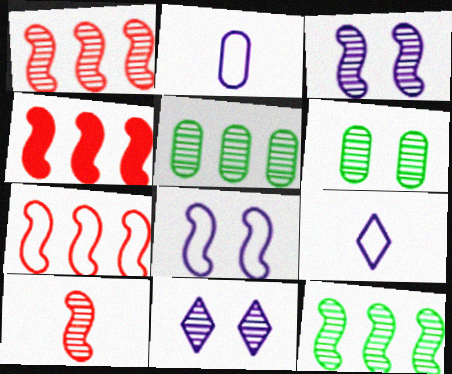[[1, 4, 7], 
[3, 10, 12], 
[4, 6, 9], 
[5, 10, 11]]